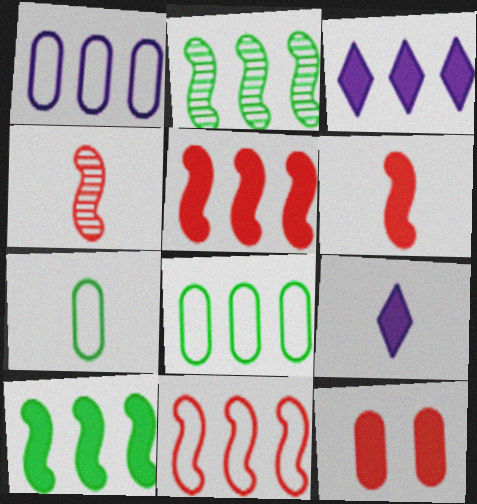[[4, 7, 9], 
[9, 10, 12]]